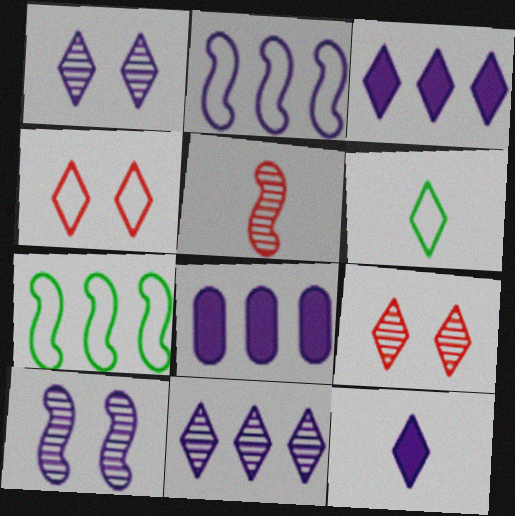[[2, 8, 11], 
[3, 6, 9]]